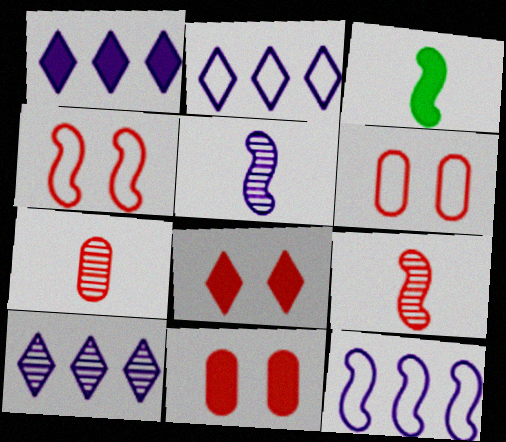[[1, 2, 10], 
[1, 3, 11], 
[3, 6, 10]]